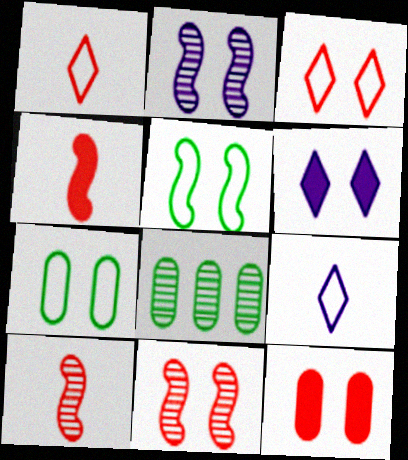[[3, 11, 12], 
[6, 7, 11]]